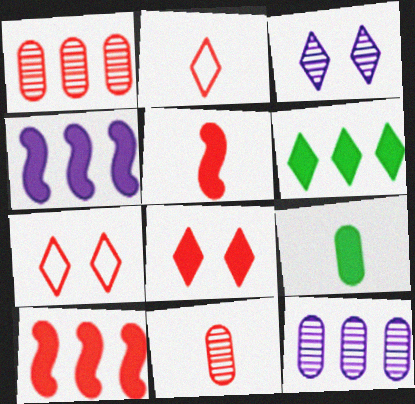[[1, 5, 7], 
[2, 3, 6], 
[2, 5, 11], 
[4, 8, 9], 
[7, 10, 11]]